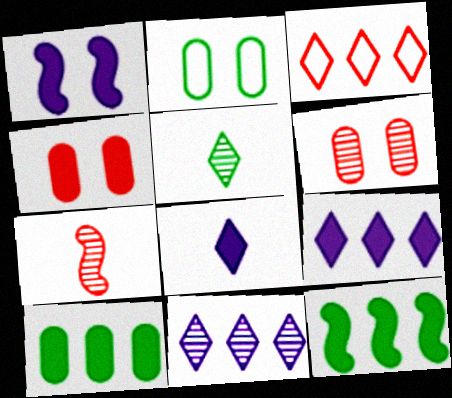[[2, 5, 12], 
[2, 7, 9], 
[3, 4, 7], 
[4, 8, 12]]